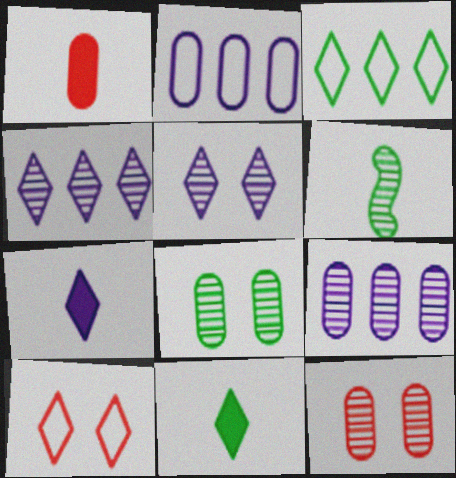[[1, 2, 8], 
[4, 6, 12], 
[4, 10, 11]]